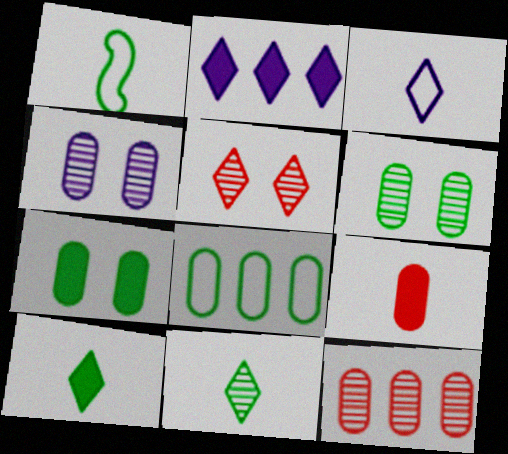[[4, 8, 9]]